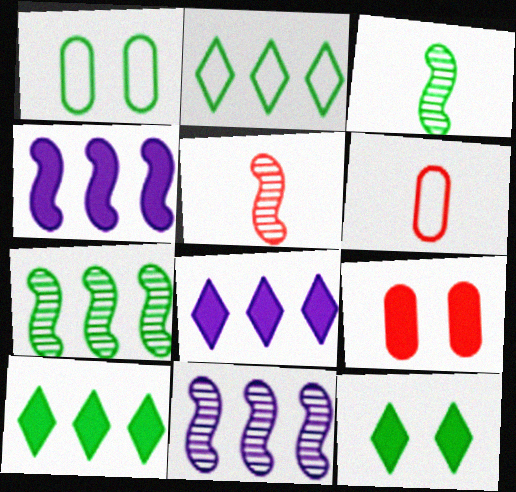[[1, 3, 10], 
[1, 5, 8], 
[6, 11, 12]]